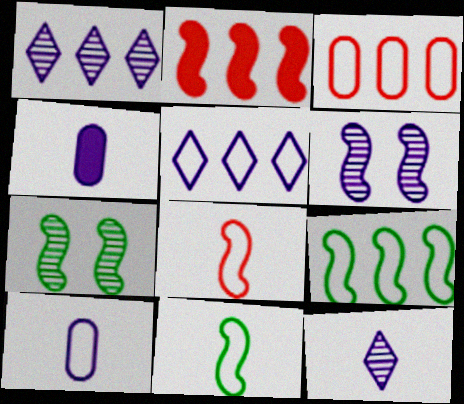[[2, 6, 11], 
[3, 5, 9], 
[4, 5, 6]]